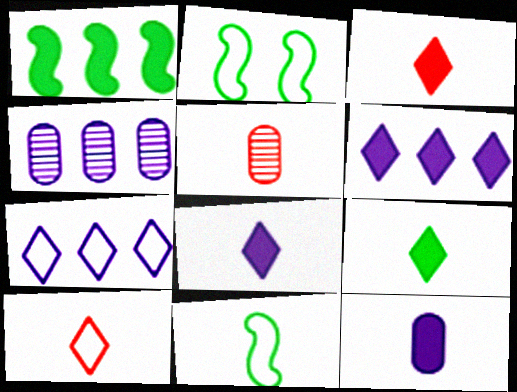[[2, 3, 4], 
[2, 5, 6], 
[3, 8, 9], 
[5, 8, 11]]